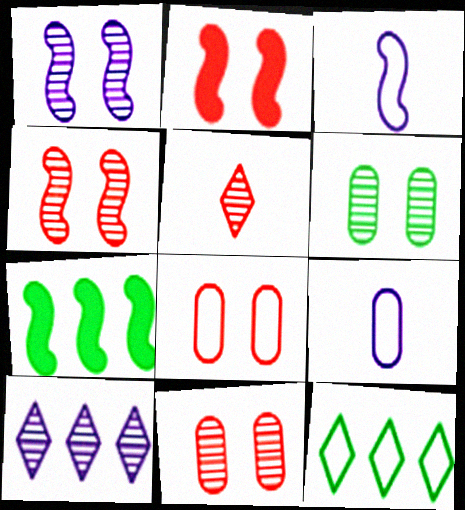[[3, 4, 7], 
[3, 8, 12]]